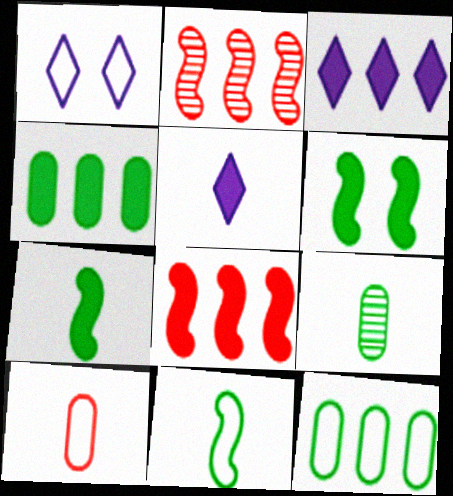[[1, 8, 9], 
[2, 3, 12], 
[3, 4, 8]]